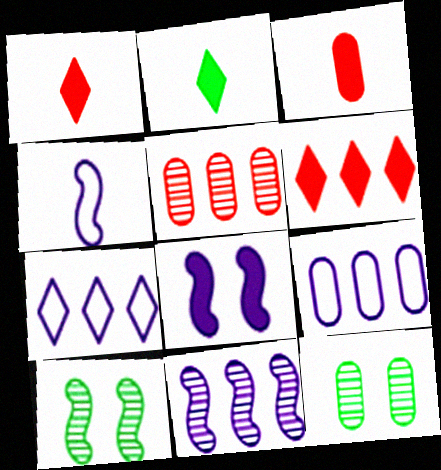[[1, 9, 10], 
[3, 7, 10], 
[3, 9, 12], 
[4, 6, 12], 
[4, 8, 11]]